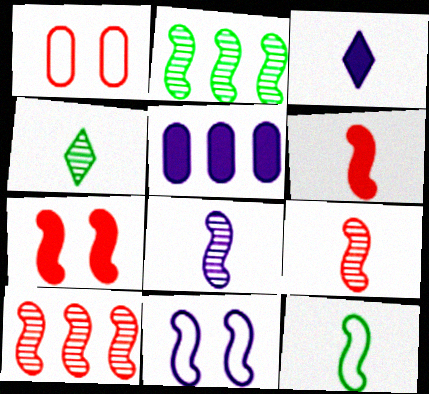[[1, 2, 3], 
[2, 6, 11], 
[6, 8, 12]]